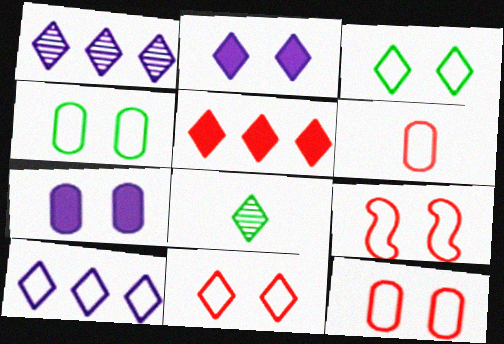[[9, 11, 12]]